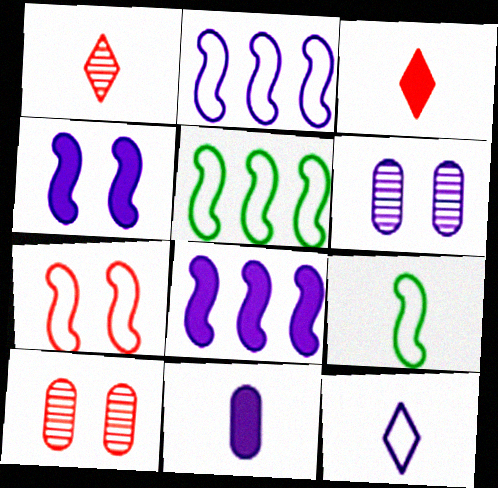[[1, 9, 11], 
[2, 7, 9], 
[3, 5, 6], 
[6, 8, 12]]